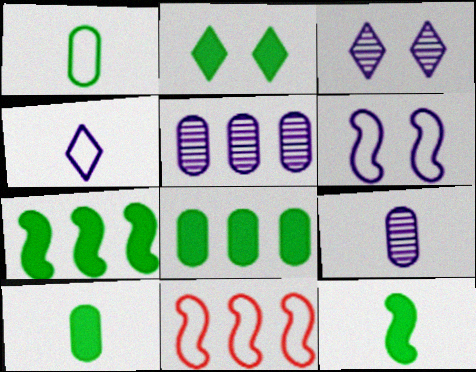[[2, 7, 10], 
[2, 8, 12], 
[2, 9, 11], 
[3, 10, 11]]